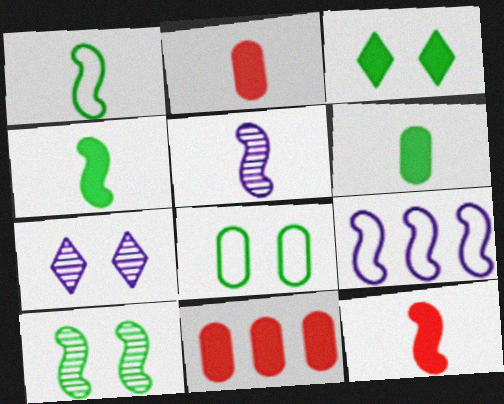[[1, 5, 12], 
[1, 7, 11], 
[3, 8, 10], 
[9, 10, 12]]